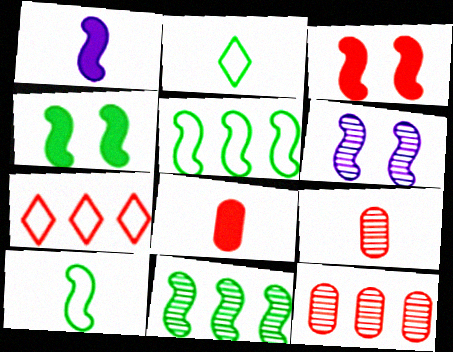[[1, 2, 9], 
[3, 7, 9], 
[4, 10, 11]]